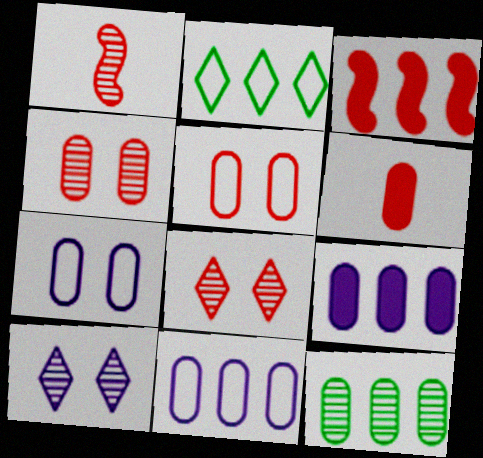[[1, 10, 12], 
[6, 7, 12]]